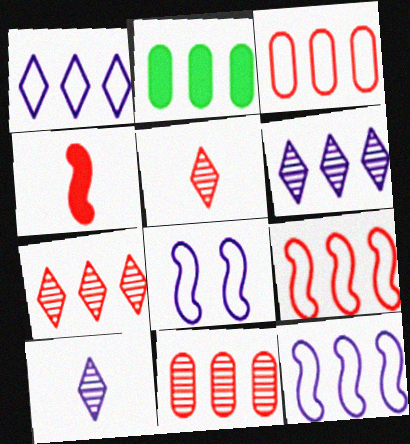[[2, 5, 8], 
[2, 6, 9], 
[2, 7, 12]]